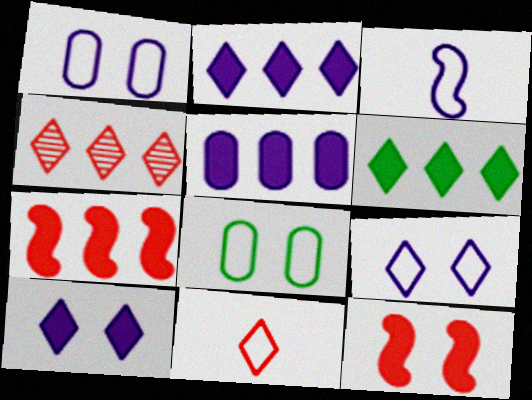[[5, 6, 7]]